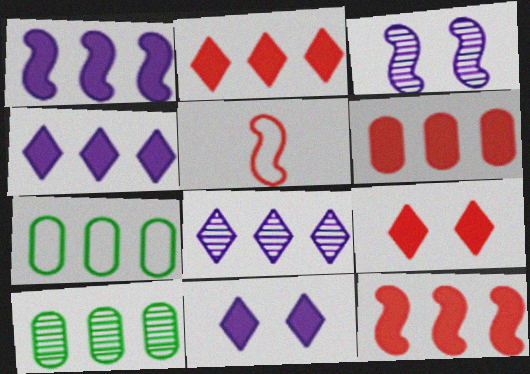[[2, 6, 12], 
[5, 10, 11], 
[7, 8, 12]]